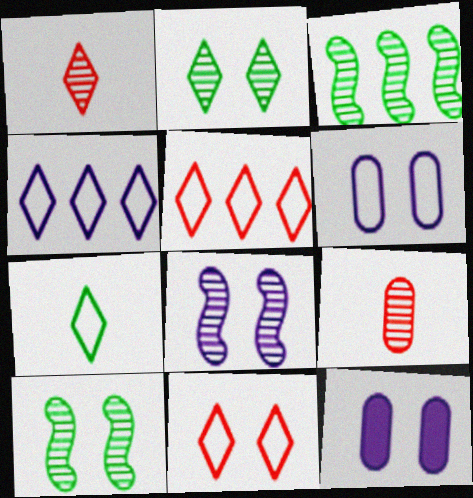[[4, 7, 11], 
[10, 11, 12]]